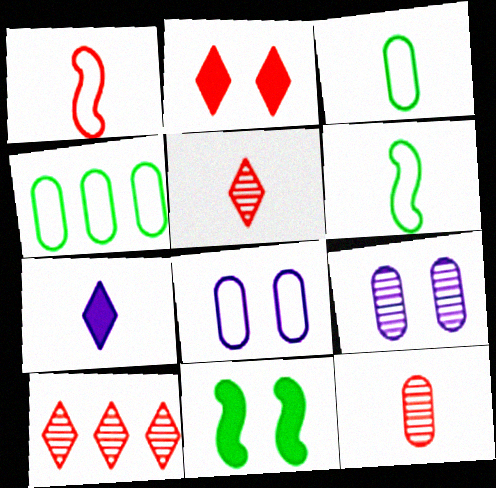[[6, 7, 12]]